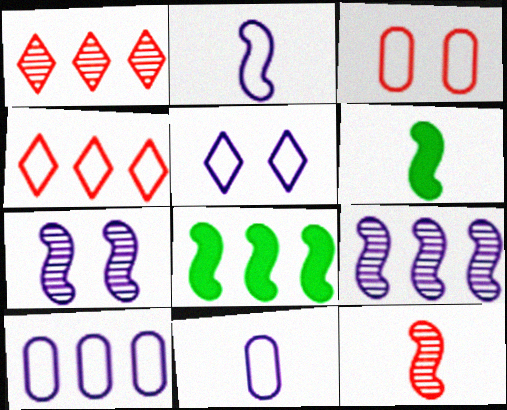[[1, 8, 10], 
[2, 5, 10], 
[2, 6, 12]]